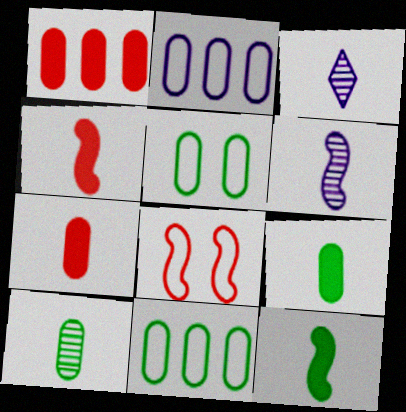[]